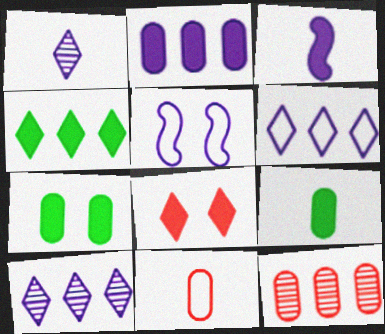[[1, 2, 5]]